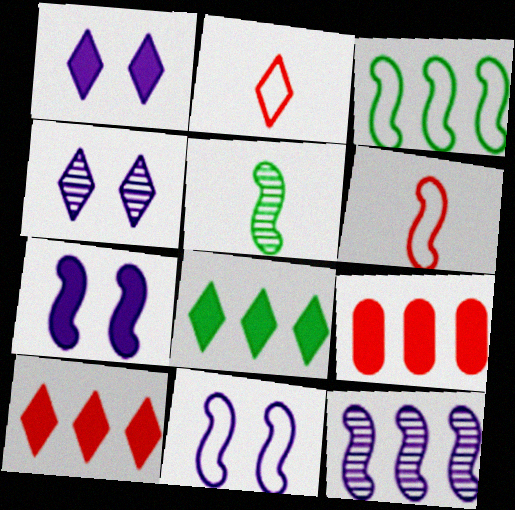[[2, 4, 8], 
[3, 6, 11]]